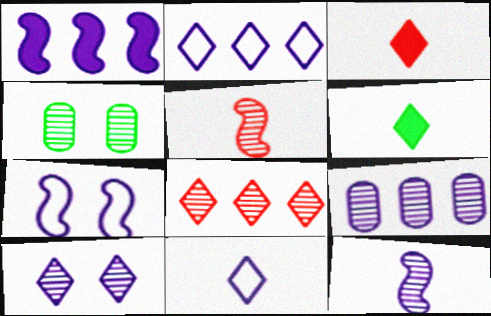[[1, 2, 9], 
[1, 7, 12], 
[4, 8, 12], 
[9, 10, 12]]